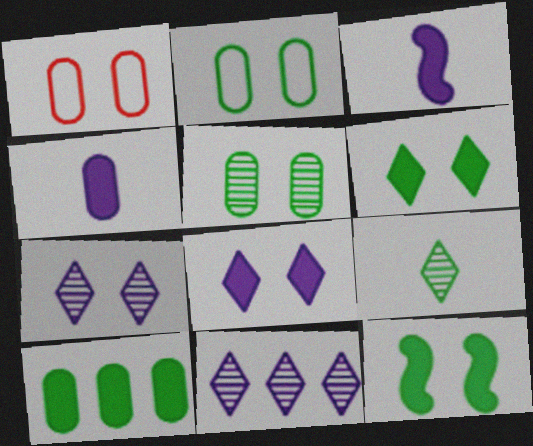[[1, 7, 12]]